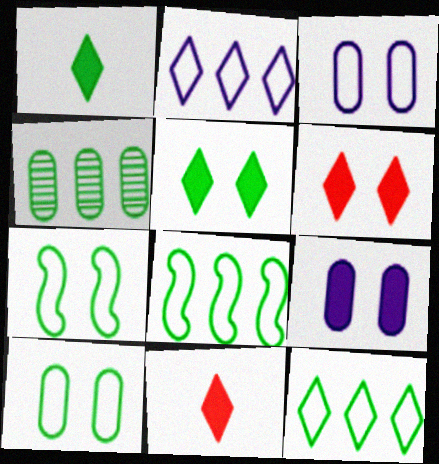[[1, 4, 7]]